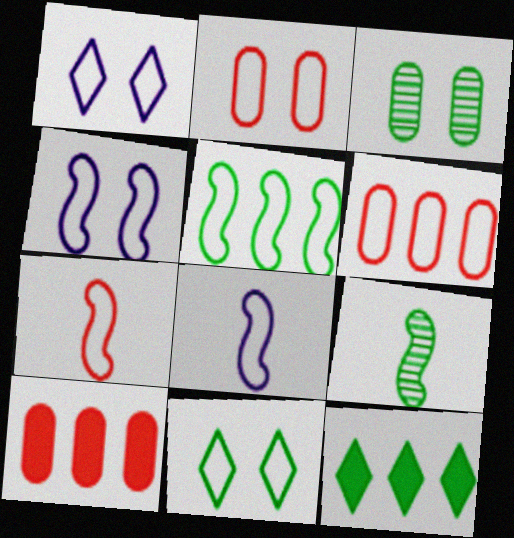[[1, 9, 10], 
[2, 4, 11], 
[4, 5, 7], 
[6, 8, 11]]